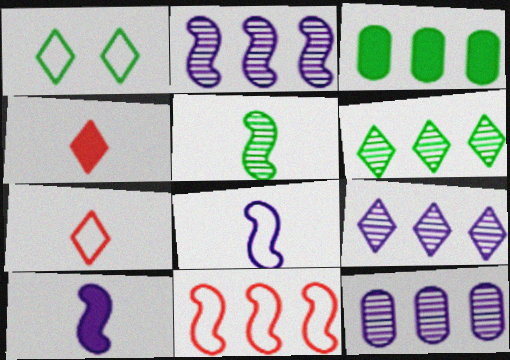[[1, 3, 5], 
[1, 4, 9], 
[2, 9, 12], 
[3, 9, 11]]